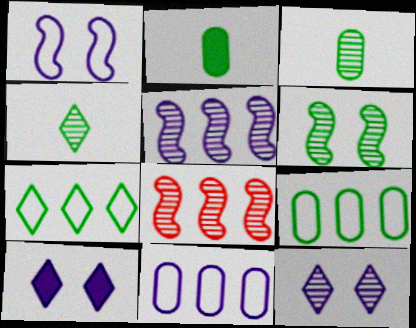[[2, 6, 7], 
[3, 8, 12]]